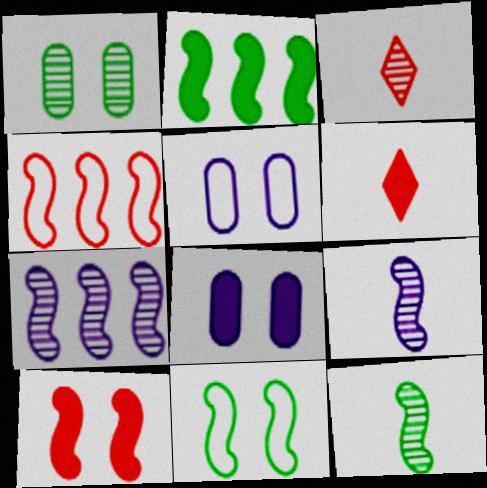[[1, 3, 7], 
[2, 3, 5], 
[2, 4, 7], 
[2, 6, 8], 
[2, 11, 12]]